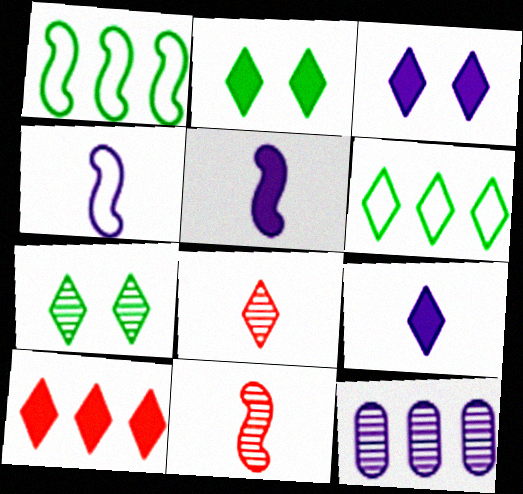[[1, 10, 12], 
[2, 9, 10], 
[3, 4, 12], 
[3, 6, 8], 
[7, 11, 12]]